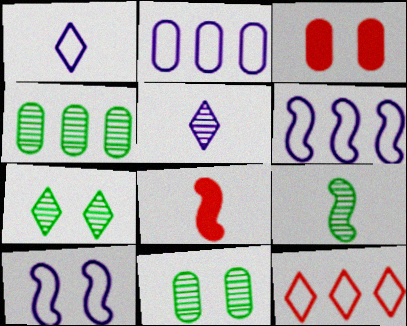[[1, 2, 10], 
[2, 7, 8], 
[3, 7, 10], 
[4, 7, 9]]